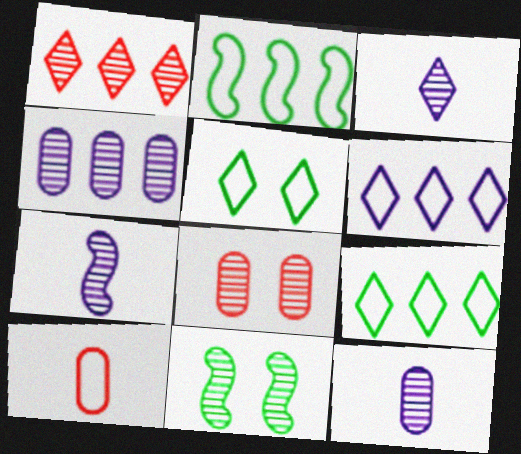[[1, 11, 12], 
[3, 7, 12]]